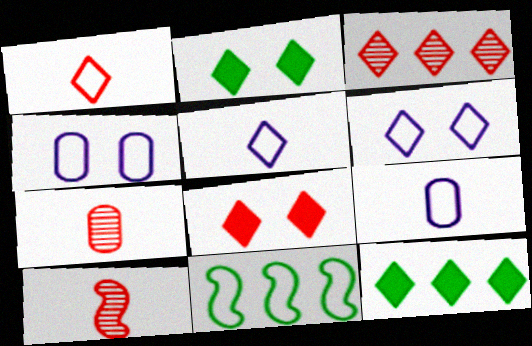[[1, 3, 8], 
[1, 4, 11], 
[2, 3, 5], 
[4, 10, 12]]